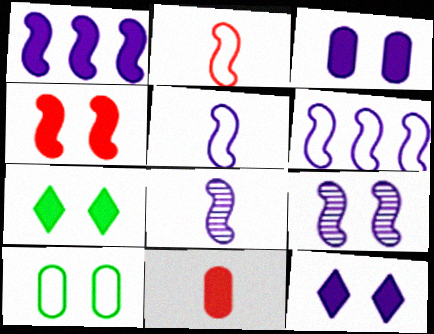[[1, 5, 9], 
[1, 7, 11], 
[3, 4, 7]]